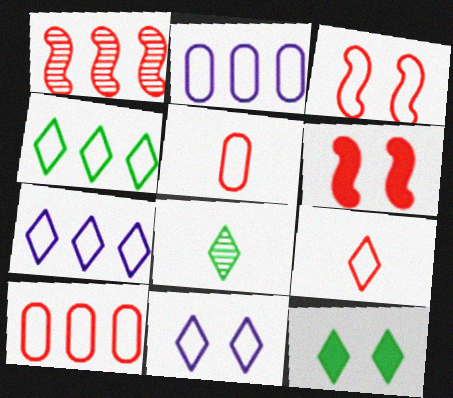[[2, 6, 8], 
[3, 9, 10], 
[4, 8, 12], 
[4, 9, 11]]